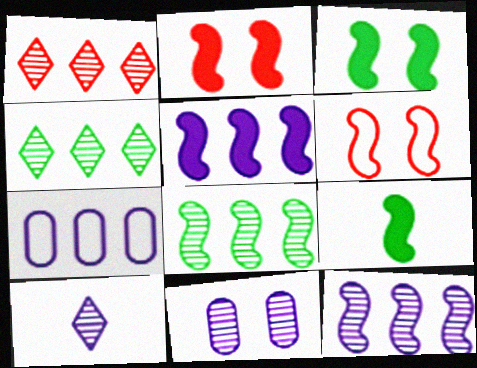[[2, 5, 9], 
[6, 9, 12], 
[10, 11, 12]]